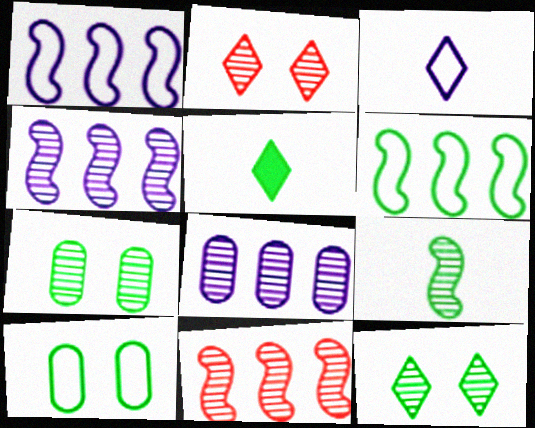[[2, 8, 9], 
[5, 6, 7]]